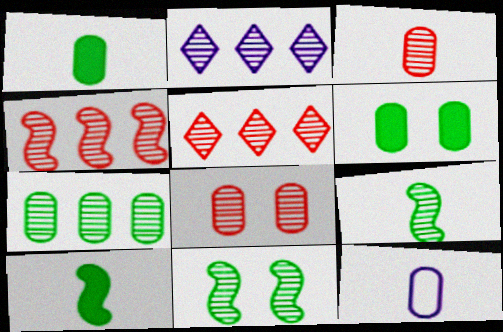[[1, 3, 12], 
[2, 3, 11], 
[2, 4, 7], 
[2, 8, 9]]